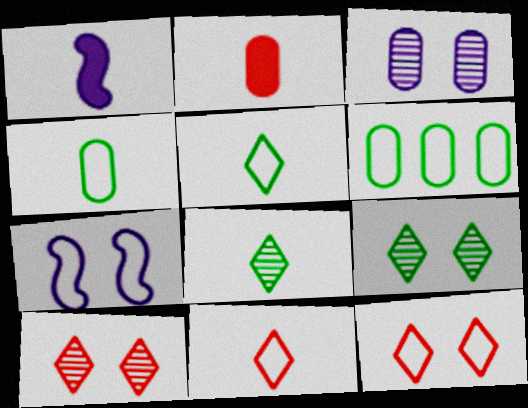[[1, 6, 10], 
[2, 3, 6], 
[6, 7, 11]]